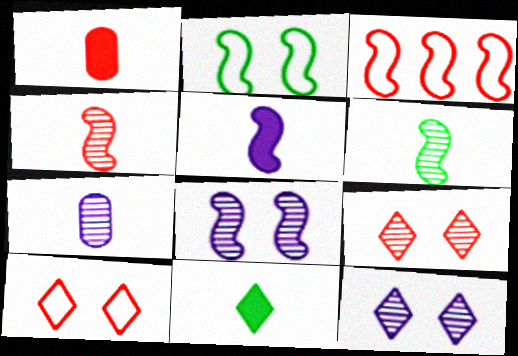[[1, 3, 9], 
[1, 5, 11]]